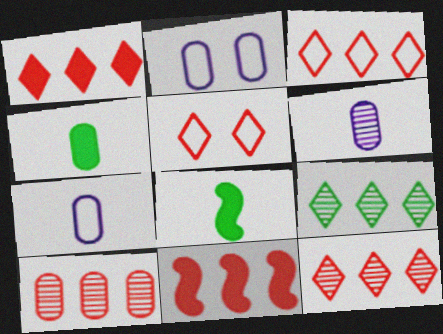[[1, 3, 12], 
[2, 4, 10], 
[2, 8, 12], 
[3, 10, 11]]